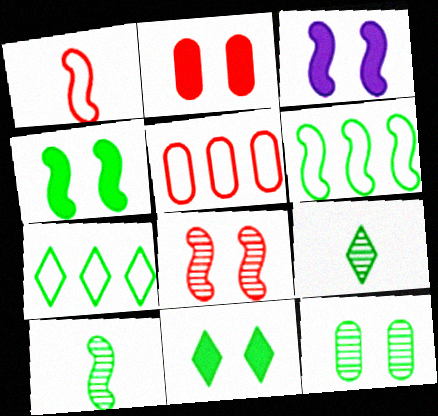[[2, 3, 11], 
[3, 5, 9], 
[4, 6, 10], 
[7, 9, 11]]